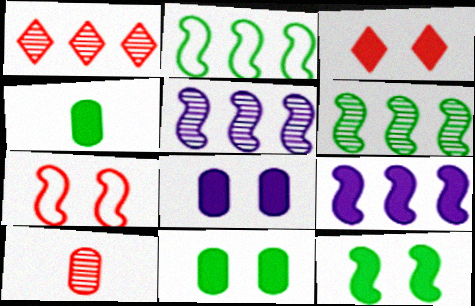[[3, 4, 9], 
[3, 8, 12]]